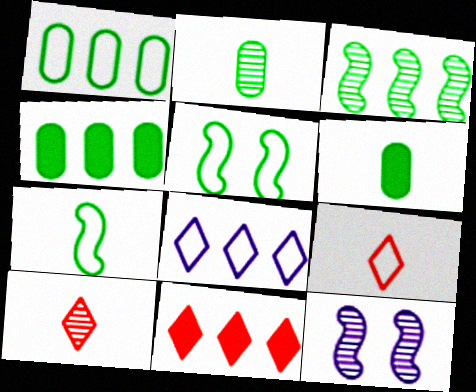[[4, 9, 12]]